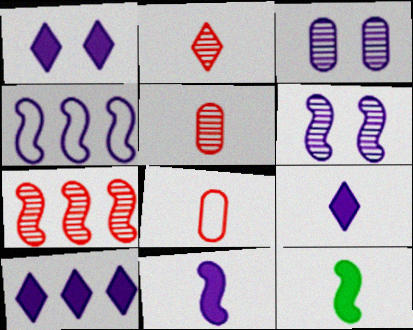[[1, 9, 10], 
[3, 4, 9], 
[4, 6, 11]]